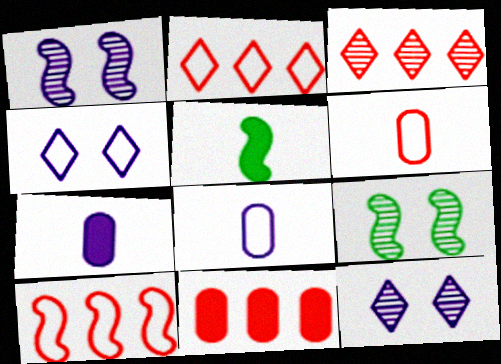[[1, 5, 10], 
[2, 7, 9], 
[3, 10, 11]]